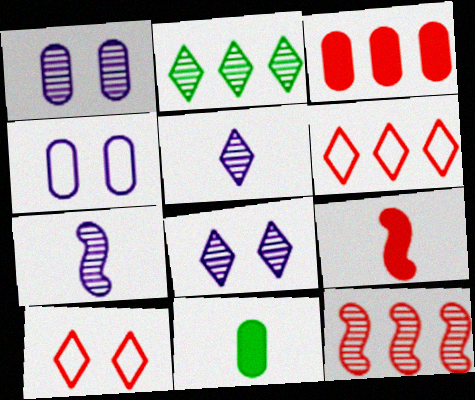[[2, 4, 9], 
[3, 6, 12]]